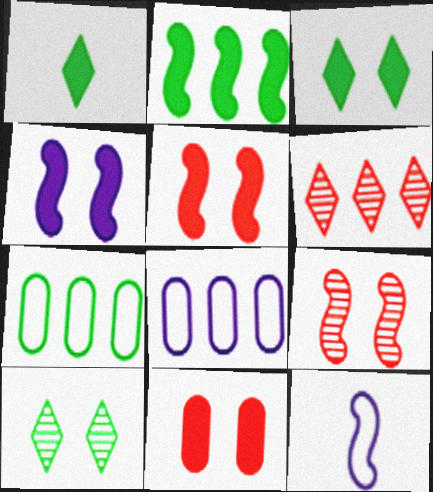[[1, 8, 9], 
[2, 6, 8], 
[2, 9, 12], 
[3, 4, 11]]